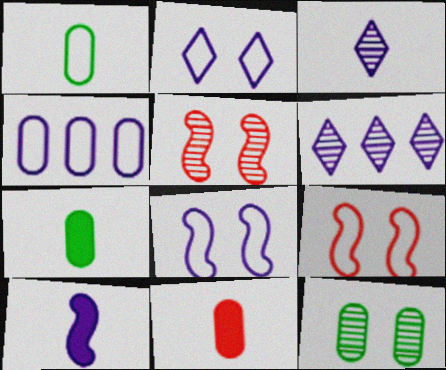[[4, 11, 12], 
[6, 7, 9]]